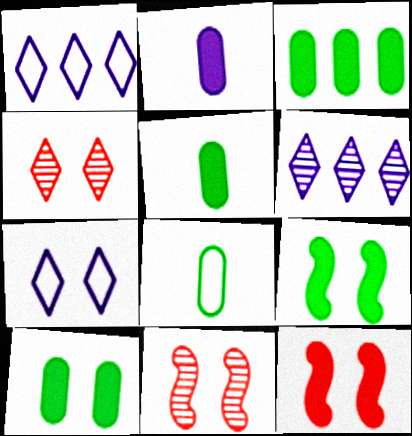[[1, 5, 11], 
[3, 5, 10], 
[6, 8, 12], 
[7, 10, 11]]